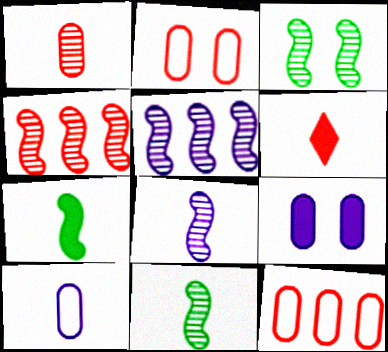[[2, 4, 6], 
[3, 4, 8], 
[6, 10, 11]]